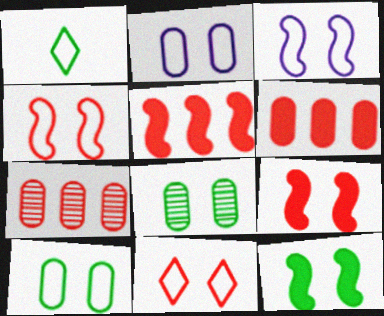[[3, 10, 11]]